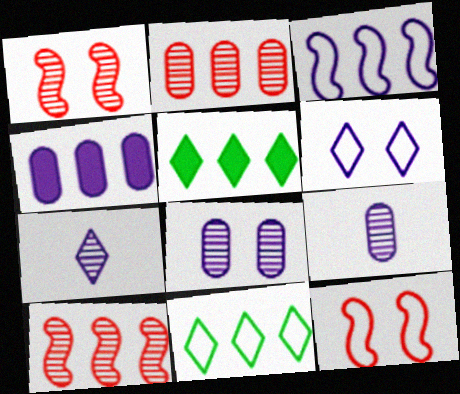[[2, 3, 5], 
[4, 10, 11], 
[5, 9, 12]]